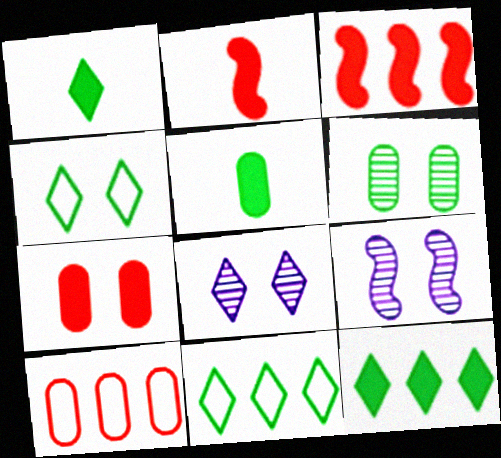[[1, 9, 10], 
[4, 7, 9]]